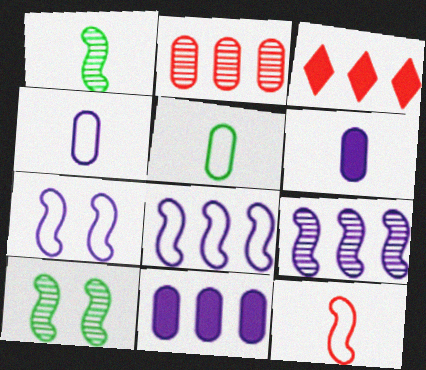[[3, 4, 10]]